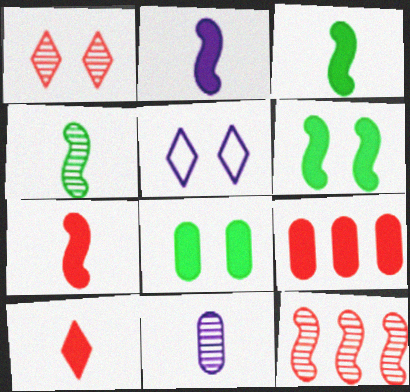[[2, 3, 7], 
[4, 5, 9]]